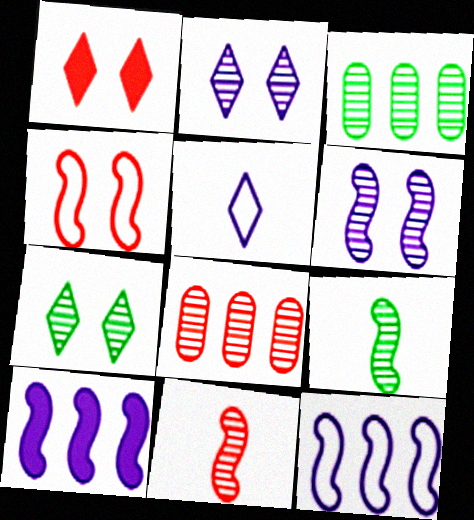[[2, 3, 11], 
[2, 8, 9], 
[3, 7, 9], 
[4, 9, 10]]